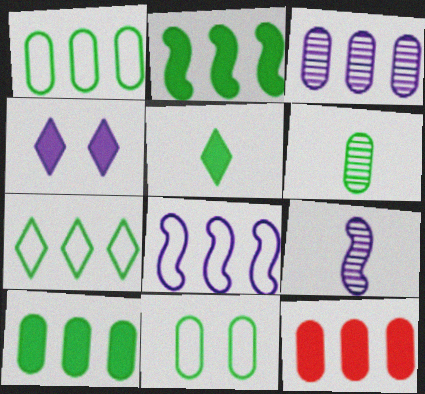[[1, 3, 12], 
[6, 10, 11]]